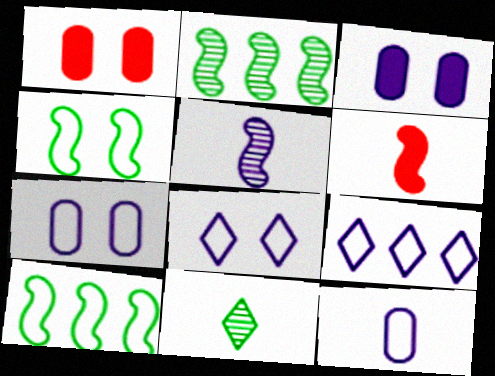[[3, 5, 9], 
[6, 11, 12]]